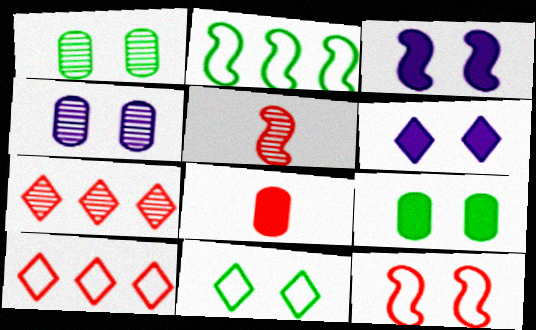[[1, 6, 12], 
[2, 3, 5], 
[7, 8, 12]]